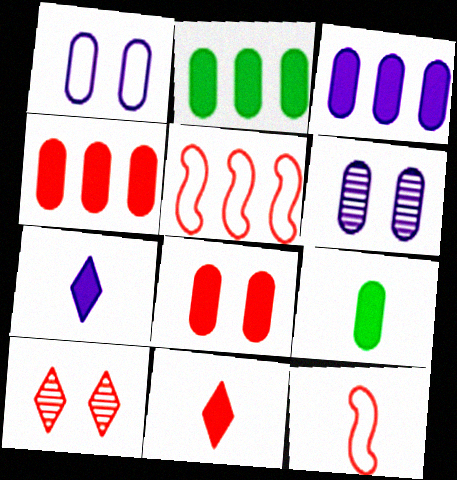[[2, 3, 4], 
[3, 8, 9], 
[4, 10, 12]]